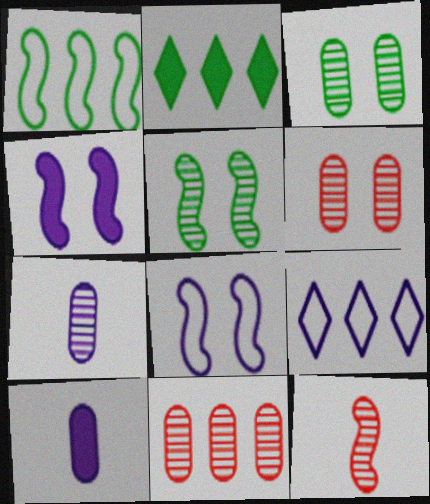[[1, 4, 12], 
[3, 7, 11], 
[4, 7, 9]]